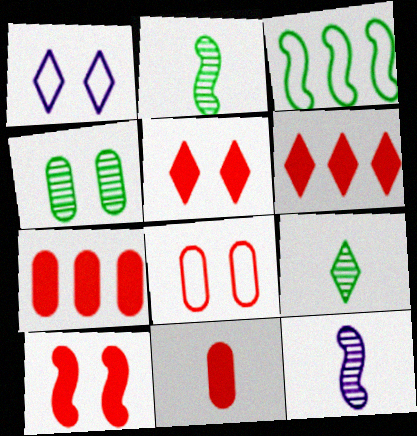[[1, 2, 7], 
[1, 4, 10], 
[1, 6, 9], 
[3, 10, 12], 
[6, 10, 11]]